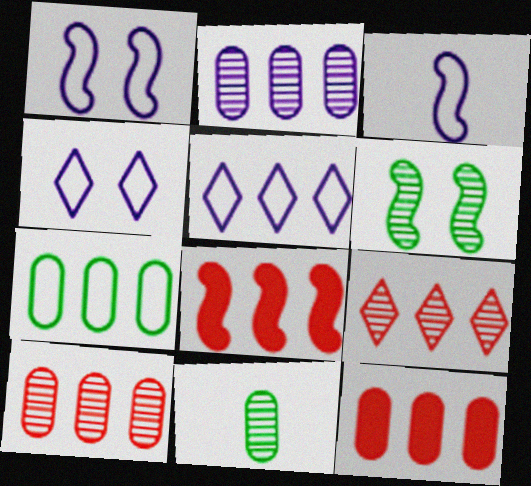[[2, 7, 12], 
[3, 6, 8], 
[4, 8, 11]]